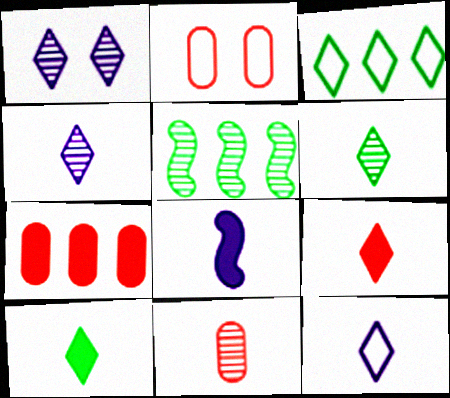[[1, 3, 9], 
[1, 5, 11], 
[2, 7, 11], 
[6, 9, 12]]